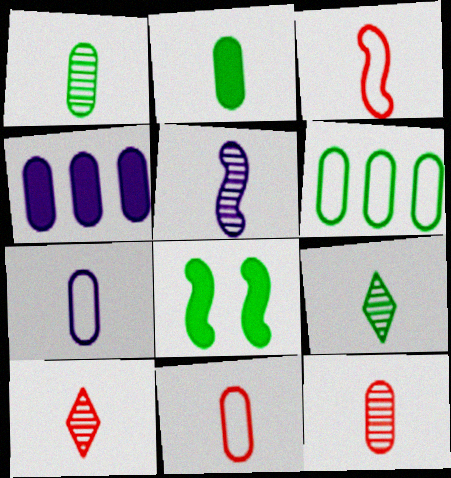[[1, 5, 10], 
[2, 7, 12], 
[5, 9, 12], 
[6, 8, 9]]